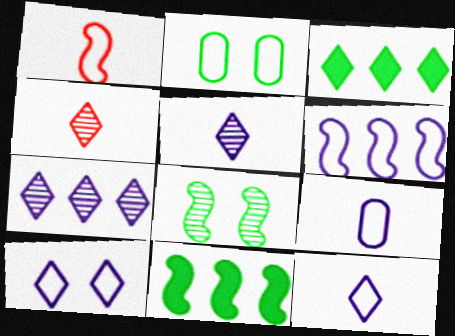[[3, 4, 10], 
[6, 9, 10]]